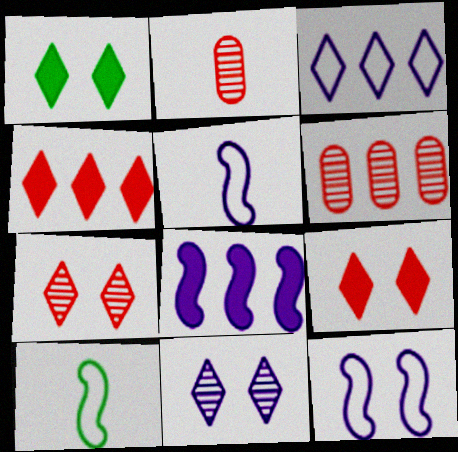[[1, 5, 6]]